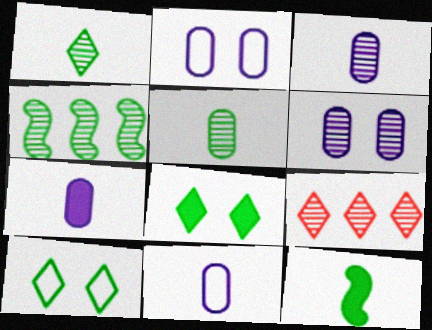[[2, 9, 12], 
[3, 7, 11]]